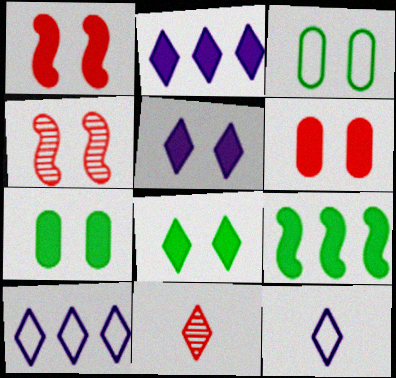[[1, 5, 7], 
[3, 4, 5], 
[8, 10, 11]]